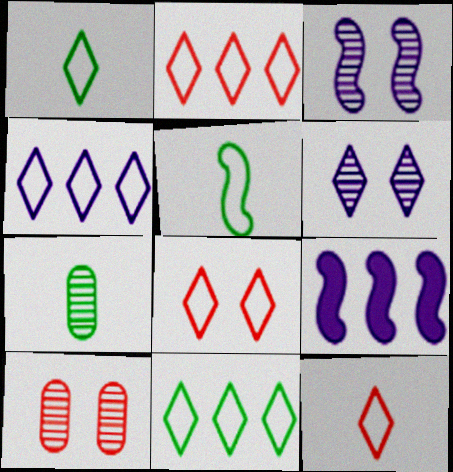[[1, 4, 8], 
[1, 9, 10], 
[2, 4, 11], 
[2, 8, 12], 
[7, 8, 9]]